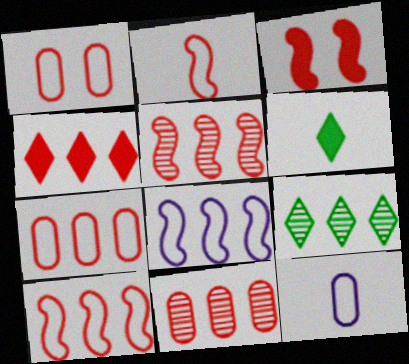[[2, 3, 5], 
[3, 9, 12], 
[4, 5, 7], 
[4, 10, 11]]